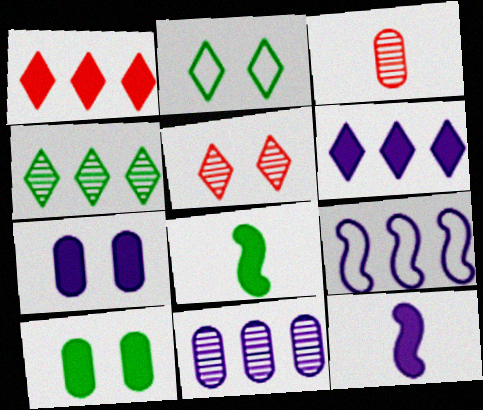[[1, 7, 8], 
[1, 10, 12], 
[6, 7, 12], 
[6, 9, 11]]